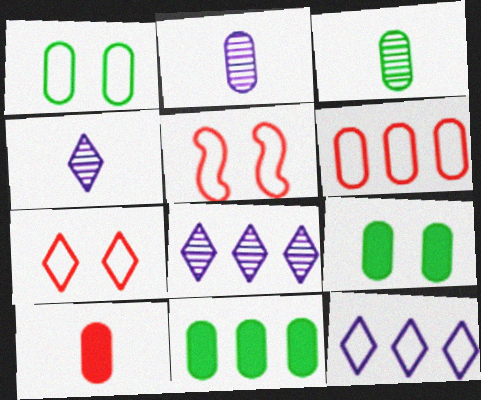[[1, 3, 11], 
[2, 6, 9], 
[4, 5, 11]]